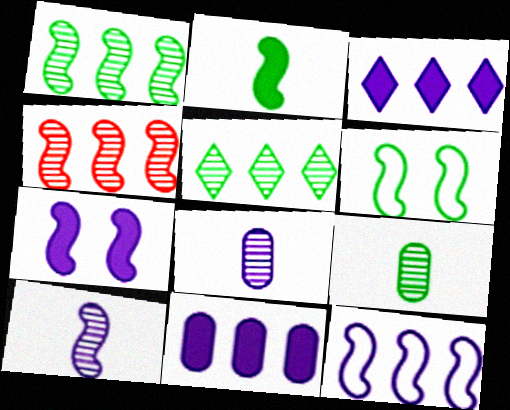[[1, 2, 6], 
[7, 10, 12]]